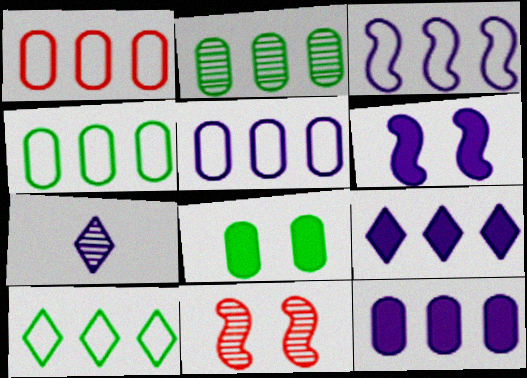[[1, 2, 12], 
[1, 3, 10], 
[1, 4, 5], 
[2, 7, 11], 
[5, 6, 7]]